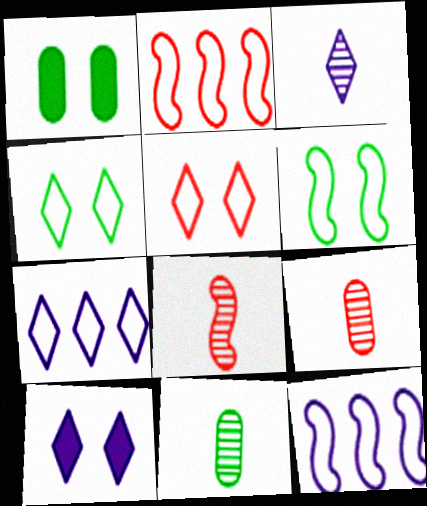[[1, 2, 3], 
[1, 7, 8], 
[2, 10, 11], 
[3, 7, 10], 
[3, 8, 11]]